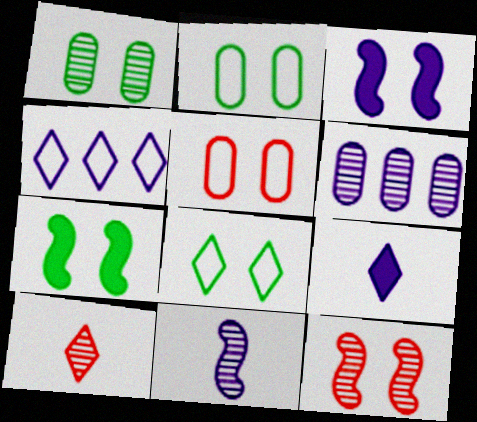[[1, 7, 8]]